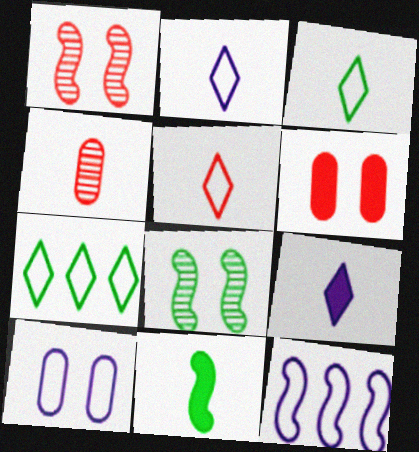[[1, 11, 12], 
[2, 3, 5], 
[2, 4, 11], 
[2, 10, 12]]